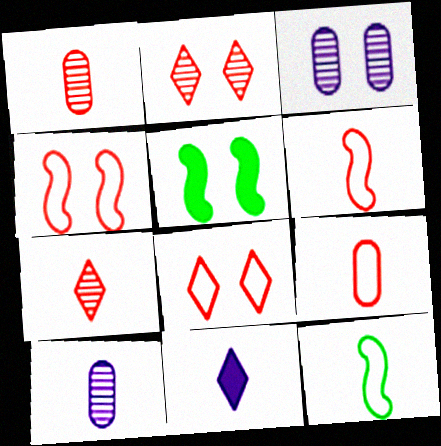[[1, 11, 12], 
[3, 5, 8]]